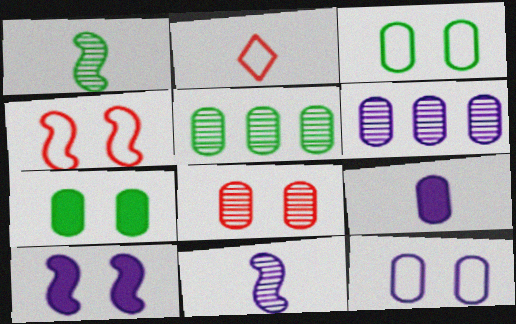[[1, 2, 9], 
[2, 5, 10], 
[6, 9, 12], 
[7, 8, 12]]